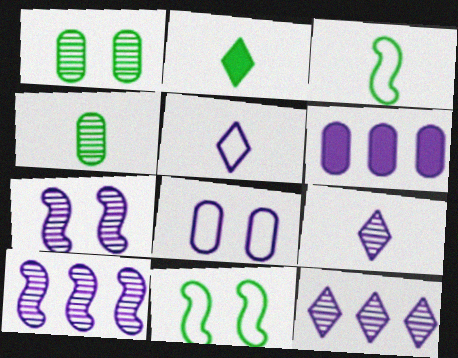[[2, 3, 4], 
[5, 6, 7]]